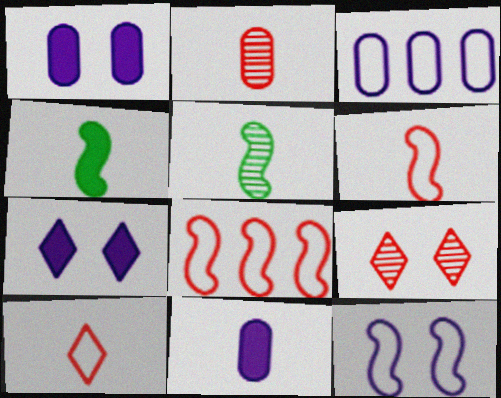[[3, 4, 9], 
[5, 10, 11]]